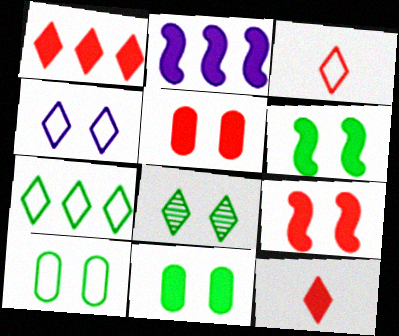[[2, 11, 12], 
[3, 4, 7], 
[6, 8, 10]]